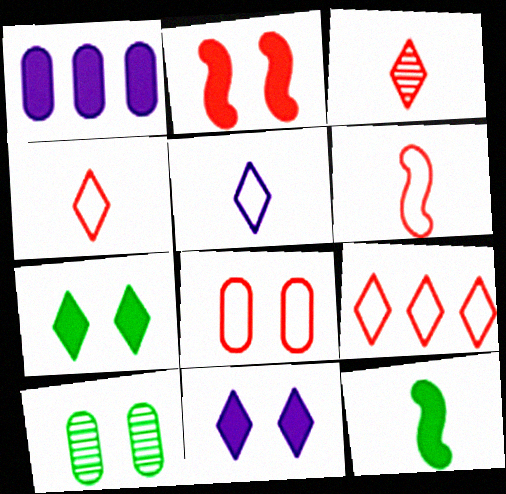[[6, 8, 9]]